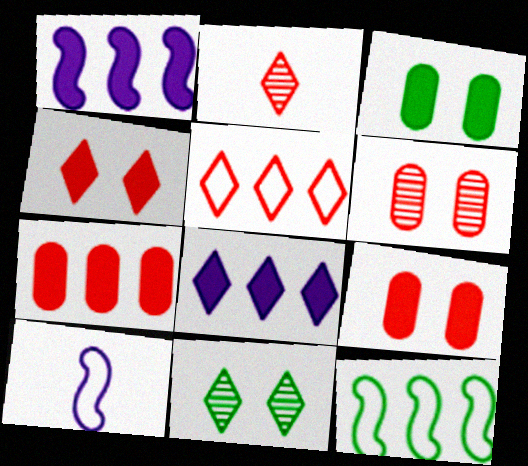[[2, 4, 5], 
[7, 10, 11]]